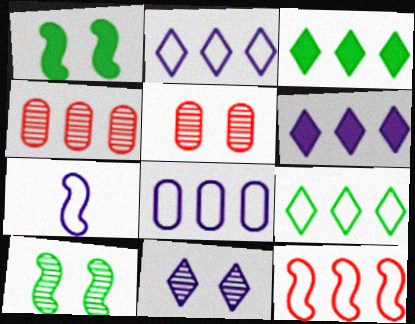[[3, 5, 7], 
[5, 10, 11], 
[8, 9, 12]]